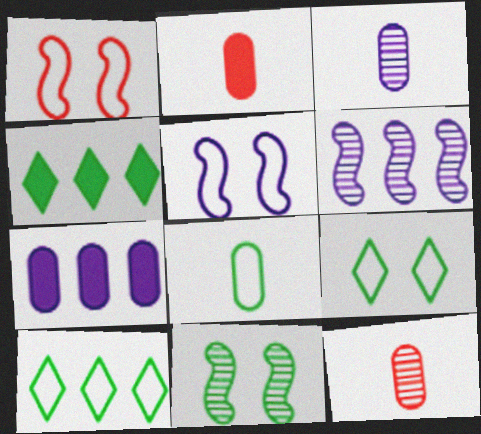[[1, 3, 4], 
[2, 3, 8], 
[2, 6, 9], 
[4, 5, 12], 
[4, 8, 11]]